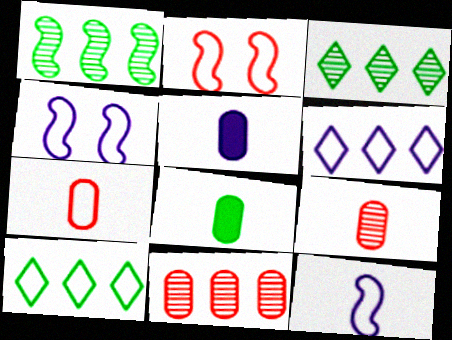[[2, 3, 5], 
[4, 7, 10]]